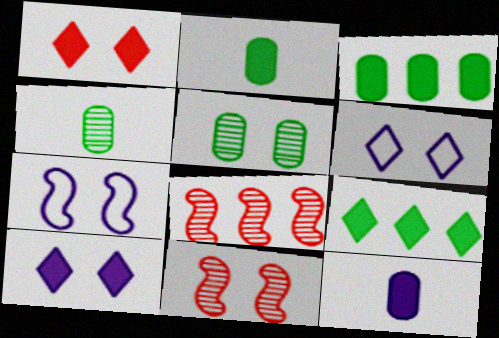[[1, 5, 7], 
[2, 6, 8]]